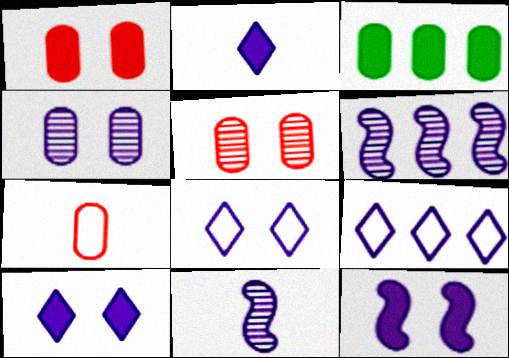[[3, 4, 7], 
[4, 8, 12]]